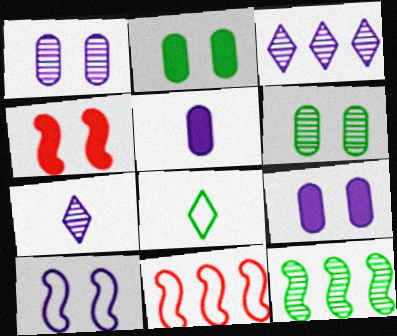[[2, 7, 11], 
[2, 8, 12], 
[3, 5, 10]]